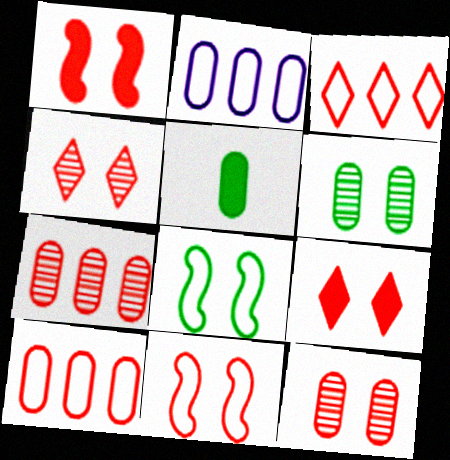[[2, 5, 12], 
[9, 11, 12]]